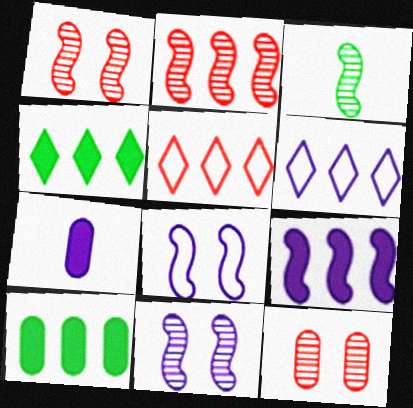[[2, 3, 11], 
[2, 6, 10], 
[6, 7, 11]]